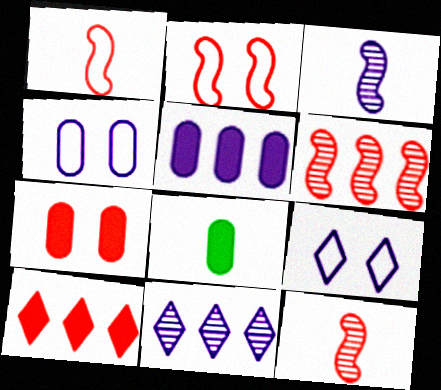[[2, 8, 11], 
[3, 5, 9], 
[5, 7, 8], 
[6, 8, 9]]